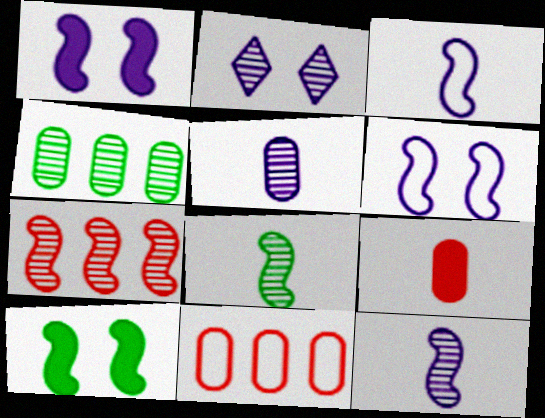[[3, 7, 10]]